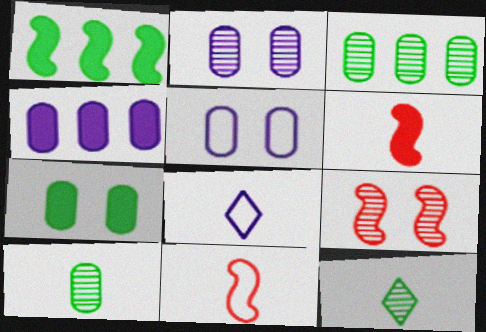[[6, 8, 10]]